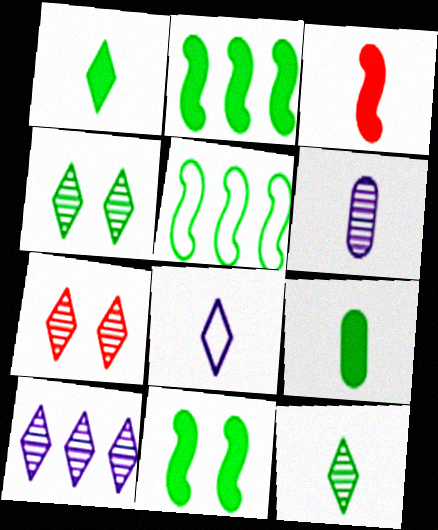[[4, 5, 9], 
[7, 10, 12]]